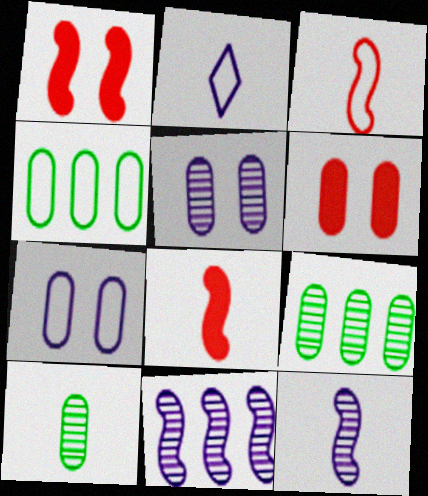[[1, 2, 9], 
[2, 8, 10]]